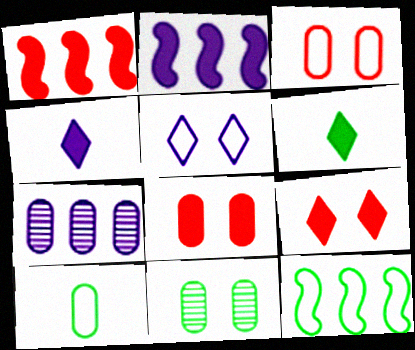[[2, 6, 8], 
[6, 11, 12], 
[7, 8, 10]]